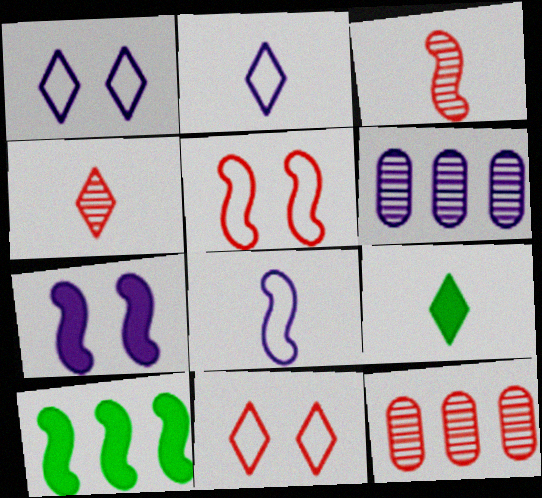[[2, 4, 9], 
[2, 6, 7], 
[5, 6, 9]]